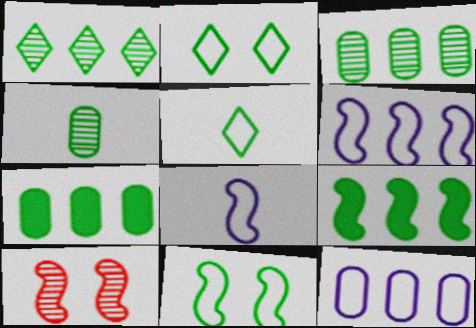[[2, 4, 9], 
[8, 9, 10]]